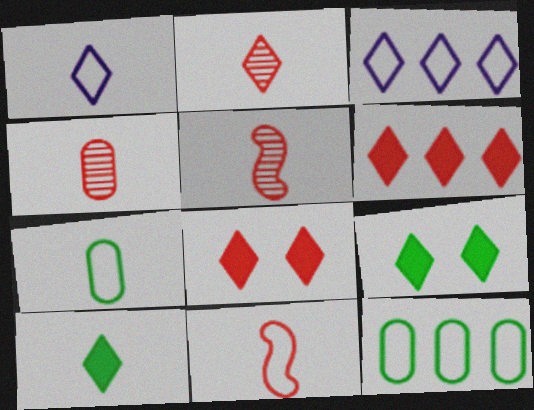[[1, 2, 10], 
[1, 7, 11], 
[2, 3, 9], 
[2, 4, 5]]